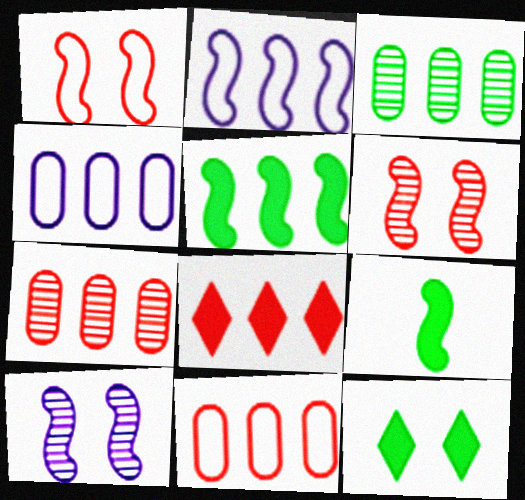[[2, 3, 8], 
[2, 6, 9]]